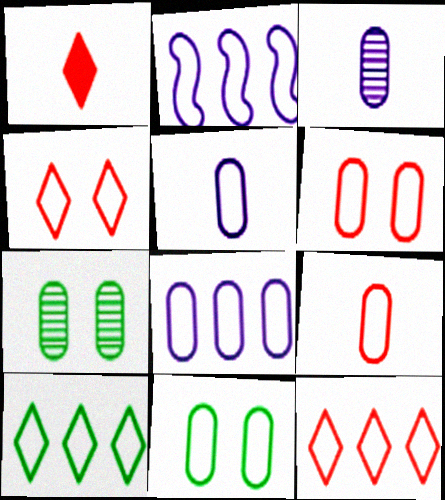[[1, 2, 7], 
[8, 9, 11]]